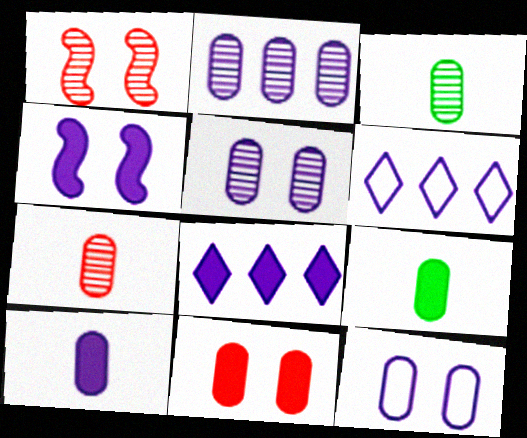[[1, 6, 9], 
[2, 10, 12], 
[4, 8, 10]]